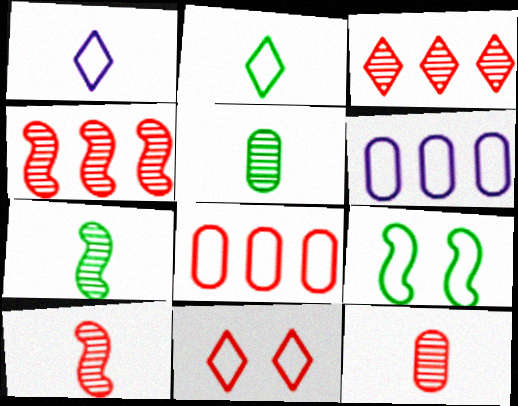[[1, 8, 9]]